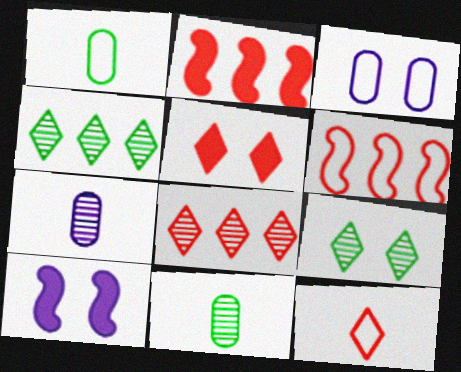[[1, 8, 10], 
[5, 8, 12]]